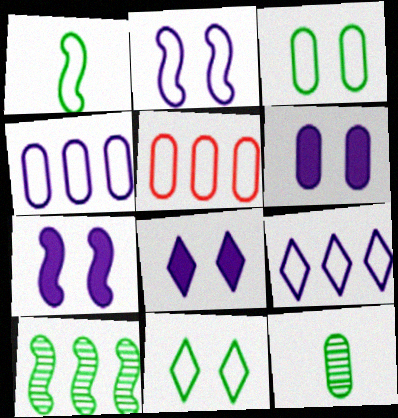[[5, 6, 12], 
[6, 7, 8]]